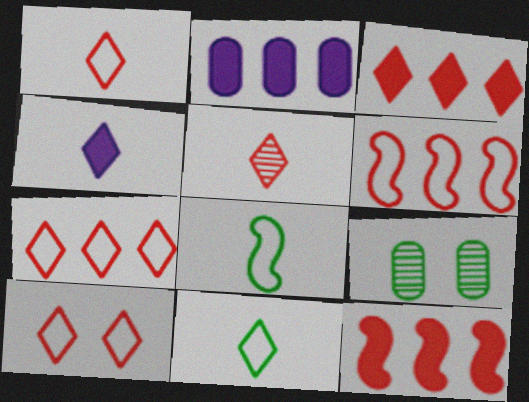[[1, 7, 10], 
[3, 5, 10], 
[4, 5, 11], 
[4, 6, 9]]